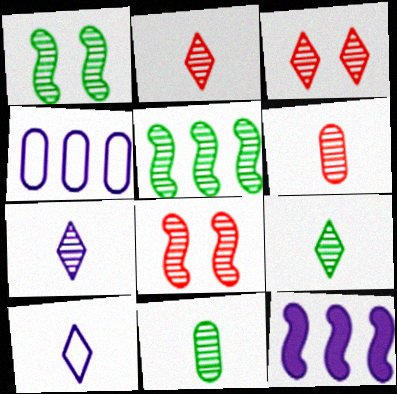[[2, 7, 9]]